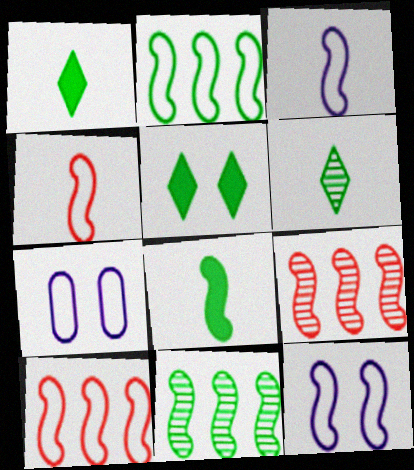[[1, 7, 9], 
[2, 4, 12], 
[8, 9, 12]]